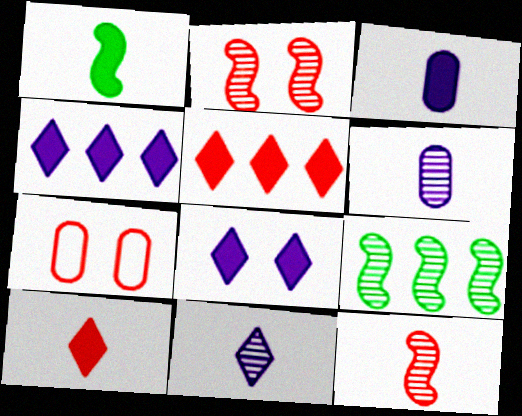[[1, 3, 10], 
[5, 7, 12]]